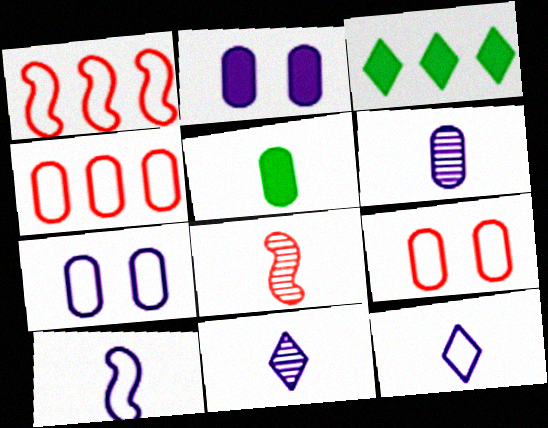[[3, 7, 8], 
[5, 8, 12]]